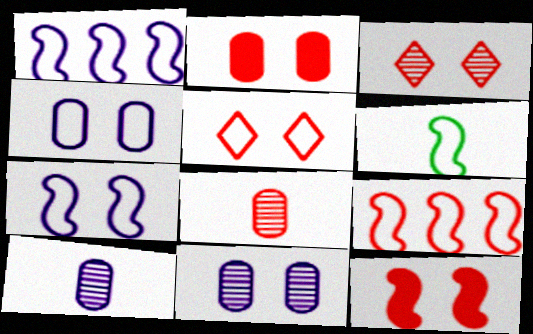[[6, 7, 9]]